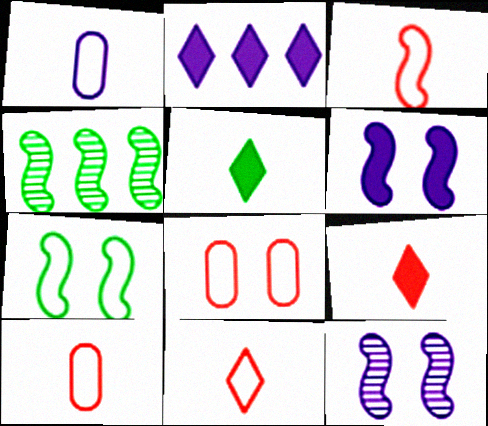[[1, 2, 12], 
[3, 4, 6], 
[3, 10, 11]]